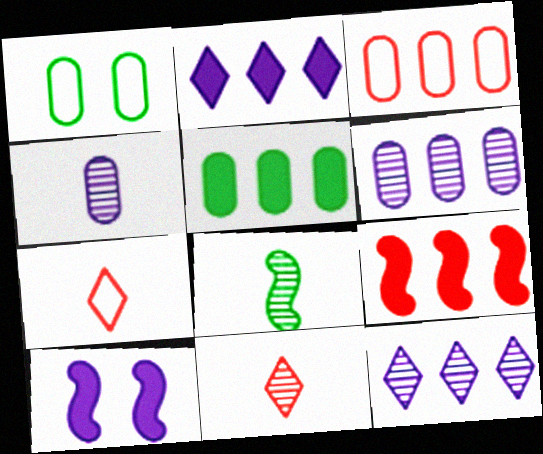[[2, 5, 9], 
[3, 5, 6], 
[4, 8, 11]]